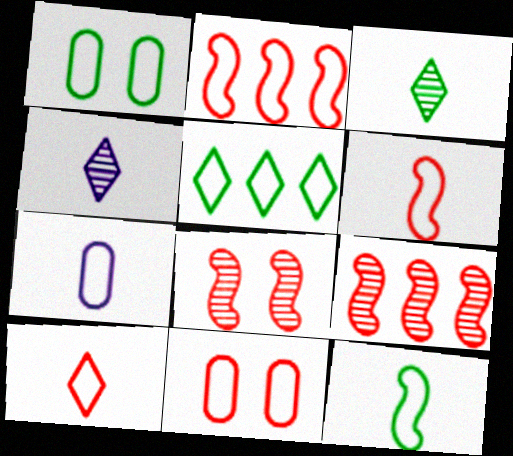[[1, 5, 12], 
[2, 10, 11], 
[7, 10, 12]]